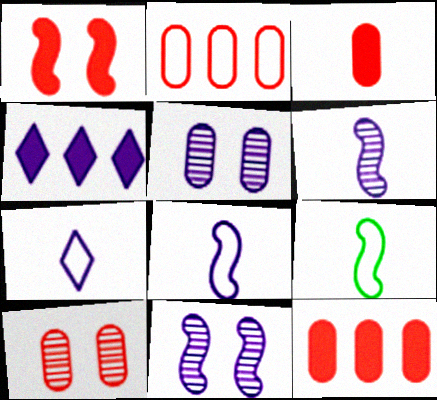[[2, 3, 10], 
[4, 5, 8], 
[4, 9, 10]]